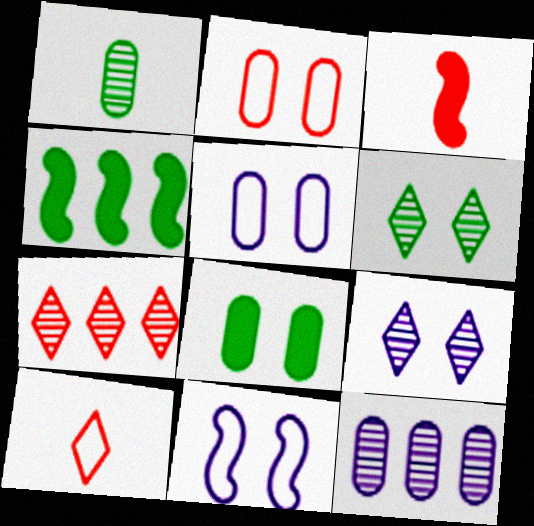[[2, 3, 7]]